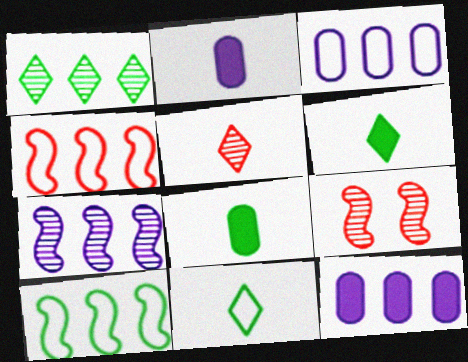[[1, 4, 12], 
[3, 6, 9], 
[9, 11, 12]]